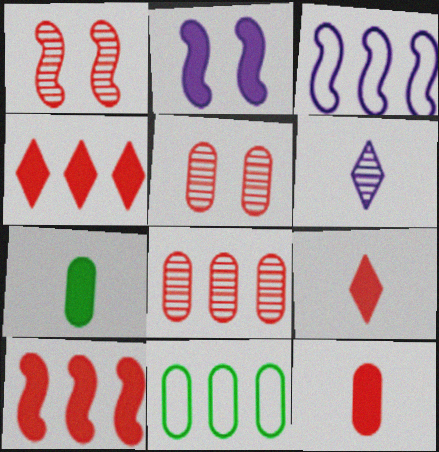[[2, 4, 7]]